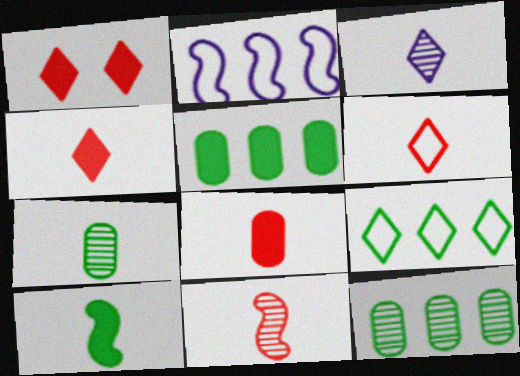[[1, 2, 7], 
[1, 3, 9], 
[3, 7, 11], 
[6, 8, 11]]